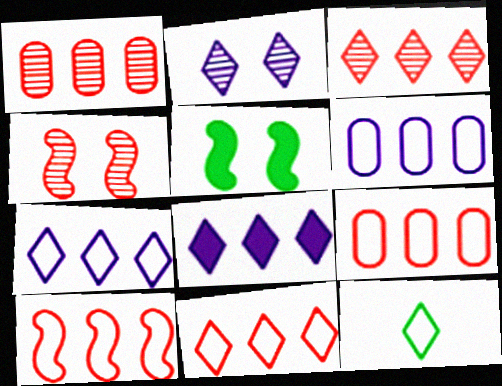[[9, 10, 11]]